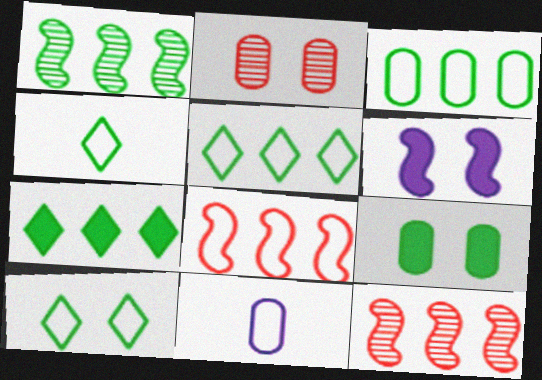[[1, 3, 7], 
[1, 4, 9], 
[2, 6, 10], 
[4, 5, 10], 
[8, 10, 11]]